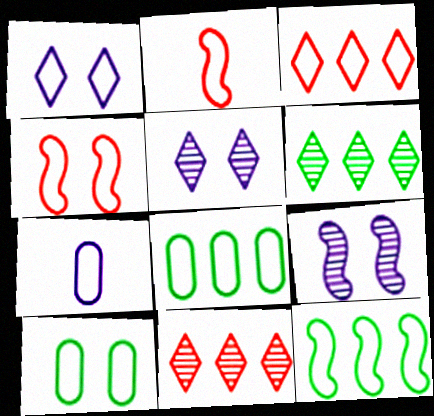[[1, 2, 8], 
[1, 4, 10]]